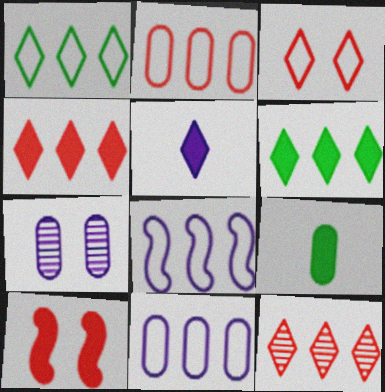[[1, 2, 8], 
[2, 7, 9], 
[5, 7, 8]]